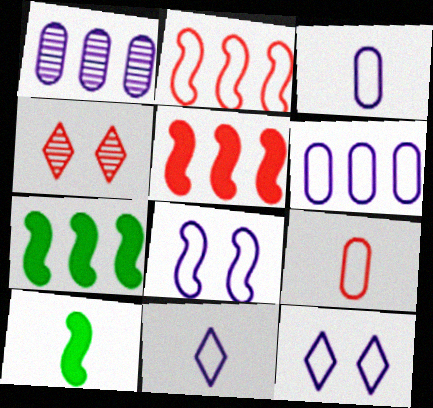[[3, 4, 7], 
[4, 5, 9], 
[4, 6, 10], 
[6, 8, 11]]